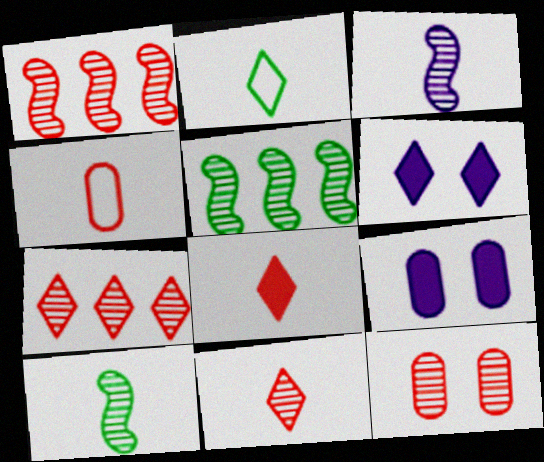[[1, 2, 9], 
[1, 11, 12], 
[2, 6, 7], 
[4, 5, 6]]